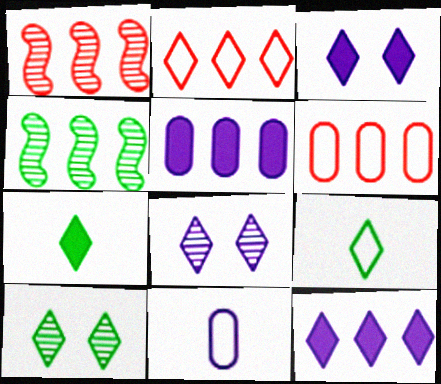[[2, 4, 5], 
[2, 7, 8], 
[4, 6, 12]]